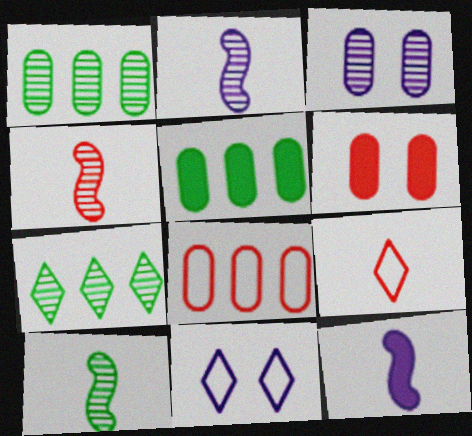[[2, 4, 10], 
[3, 4, 7], 
[4, 5, 11]]